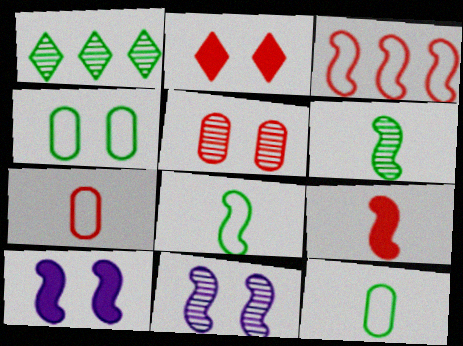[[1, 7, 10], 
[2, 4, 11], 
[3, 6, 10]]